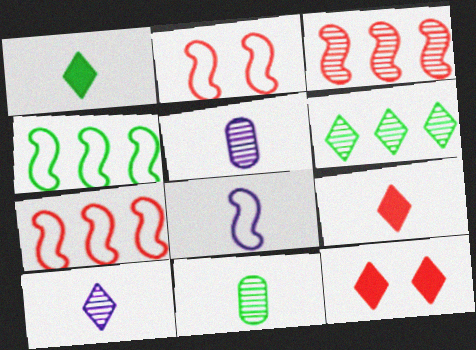[[2, 4, 8], 
[4, 5, 12], 
[8, 9, 11]]